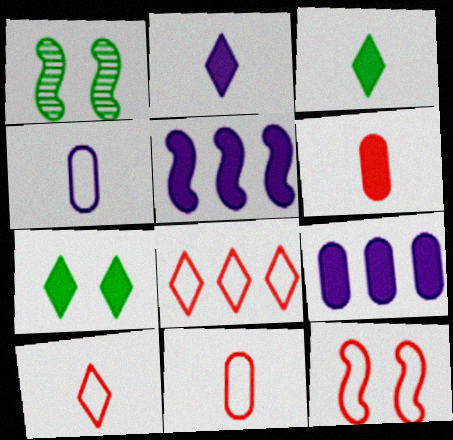[[1, 9, 10], 
[5, 6, 7], 
[8, 11, 12]]